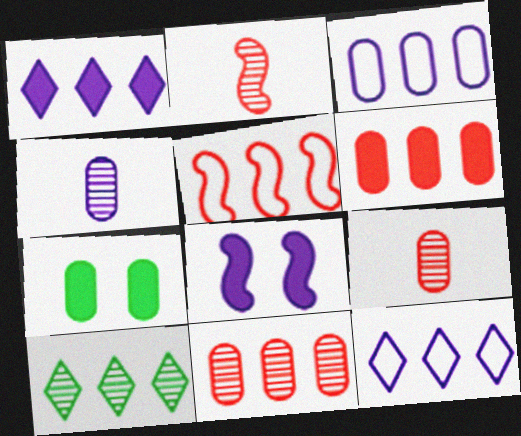[[2, 7, 12], 
[3, 7, 9], 
[4, 8, 12]]